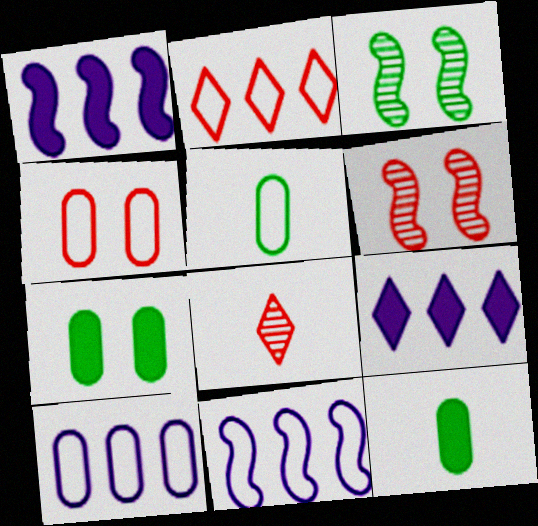[[4, 5, 10], 
[5, 6, 9], 
[7, 8, 11]]